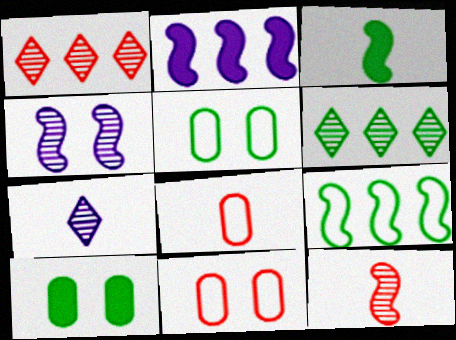[[3, 5, 6], 
[3, 7, 8]]